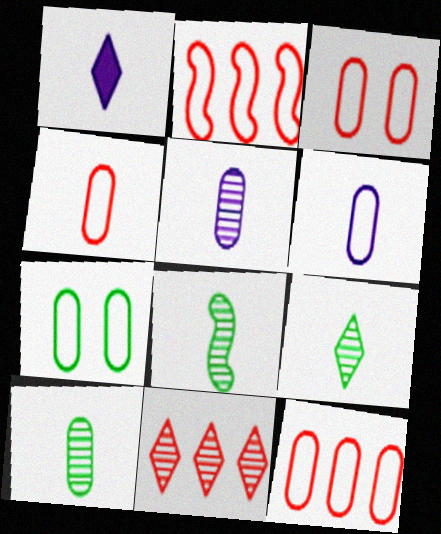[[1, 4, 8], 
[3, 4, 12], 
[6, 7, 12], 
[8, 9, 10]]